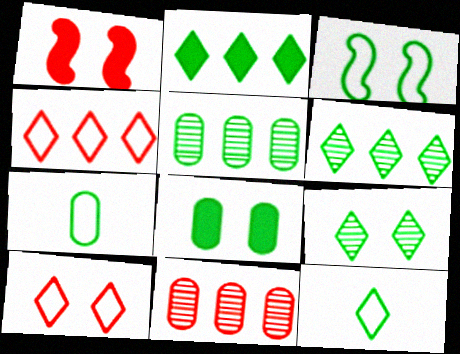[[2, 9, 12], 
[3, 8, 9], 
[5, 7, 8]]